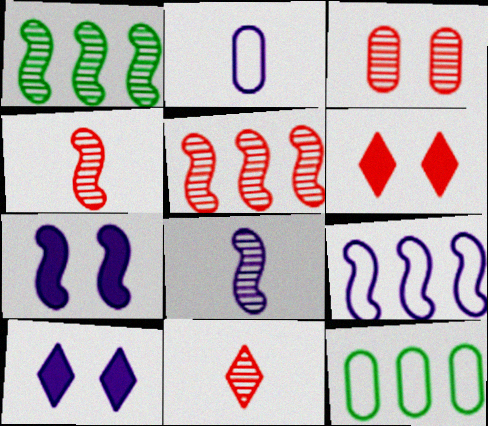[[1, 2, 6], 
[3, 5, 11], 
[4, 10, 12], 
[6, 8, 12], 
[7, 8, 9], 
[7, 11, 12]]